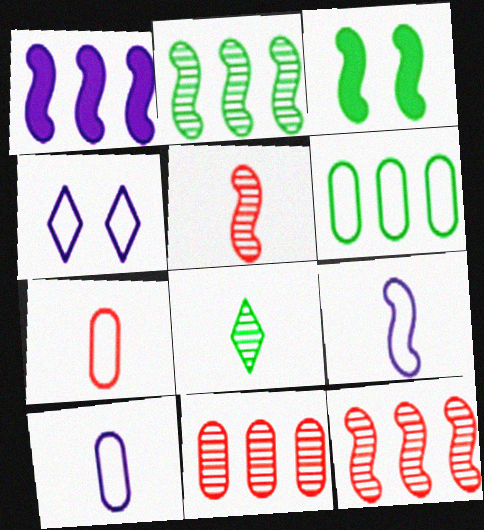[[3, 6, 8], 
[3, 9, 12]]